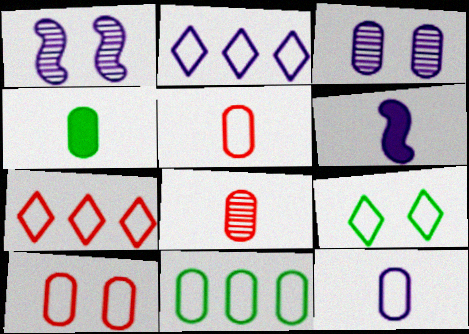[[1, 4, 7], 
[2, 3, 6], 
[4, 8, 12], 
[10, 11, 12]]